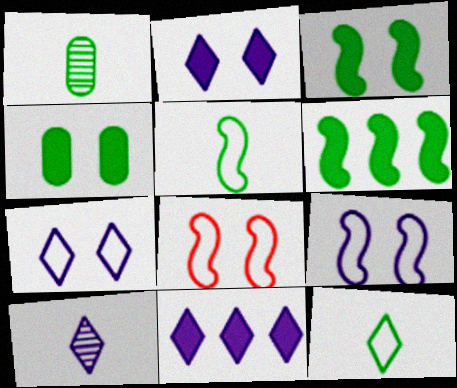[[1, 8, 11], 
[7, 10, 11]]